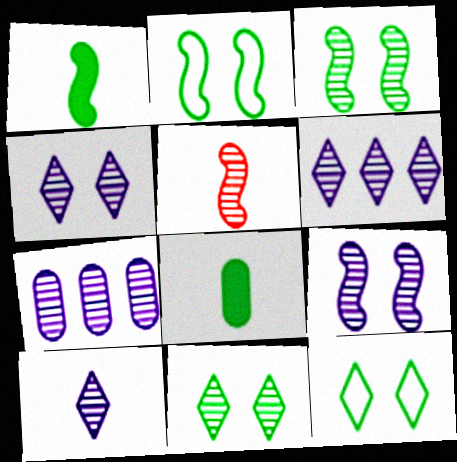[[4, 6, 10], 
[5, 7, 11], 
[7, 9, 10]]